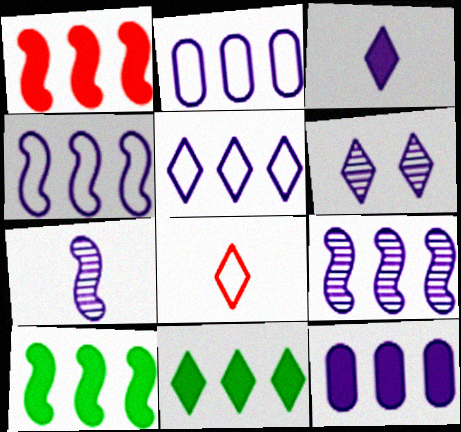[[1, 11, 12], 
[2, 4, 5], 
[3, 5, 6], 
[5, 9, 12], 
[6, 8, 11]]